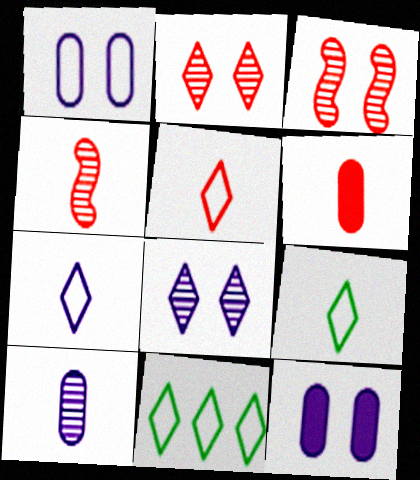[[4, 5, 6], 
[4, 11, 12], 
[5, 7, 9]]